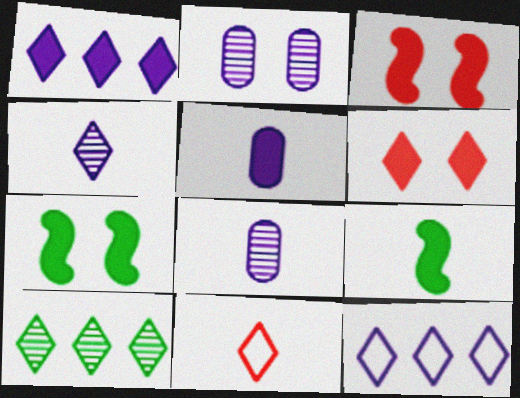[[8, 9, 11]]